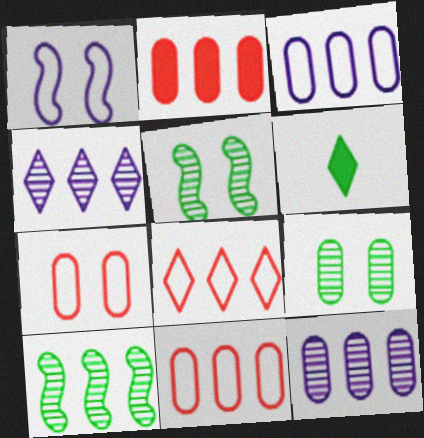[]